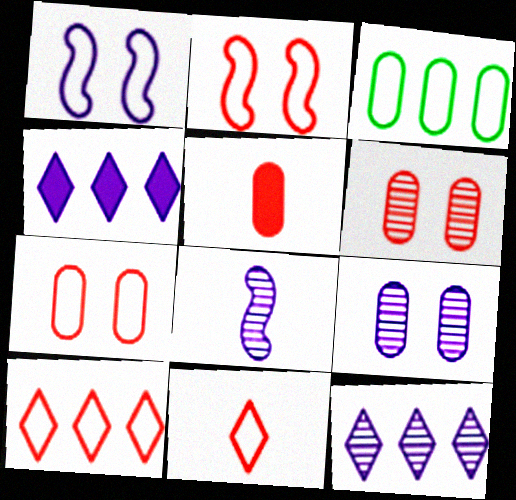[[1, 3, 11], 
[3, 5, 9], 
[8, 9, 12]]